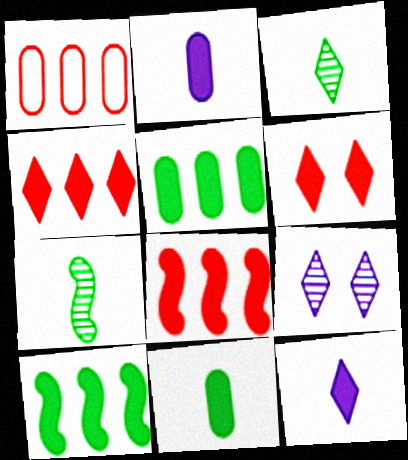[[2, 6, 10]]